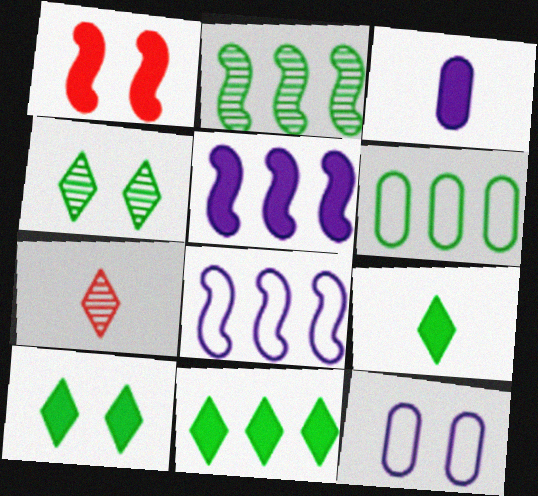[[1, 3, 11], 
[1, 4, 12], 
[2, 6, 11], 
[9, 10, 11]]